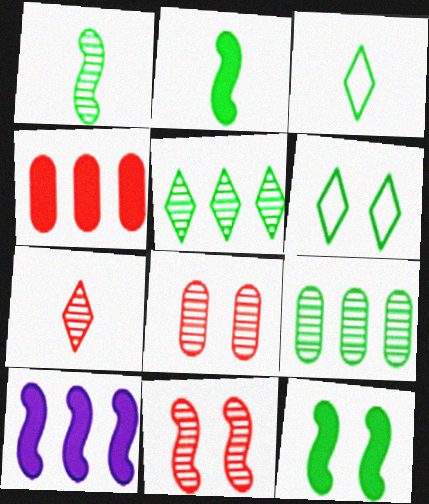[[2, 6, 9], 
[3, 8, 10], 
[3, 9, 12]]